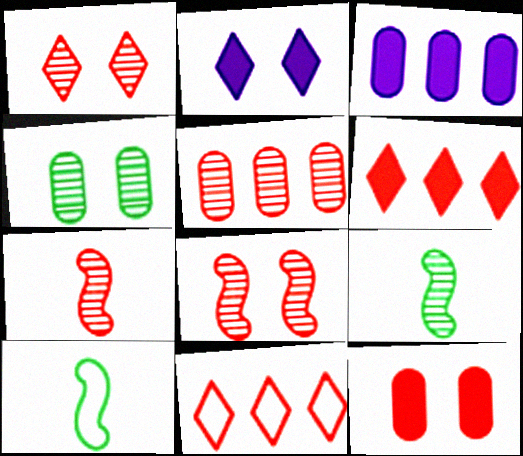[[1, 3, 10], 
[1, 5, 7], 
[2, 5, 10], 
[7, 11, 12]]